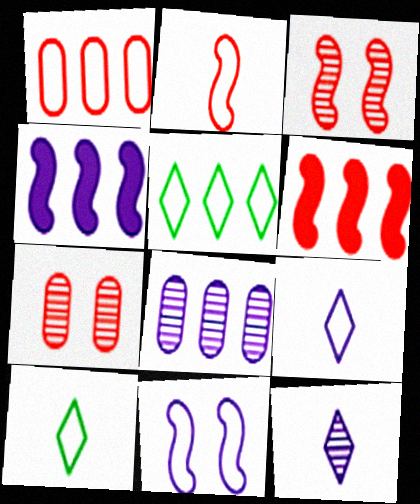[[1, 10, 11], 
[2, 3, 6], 
[4, 7, 10], 
[5, 6, 8]]